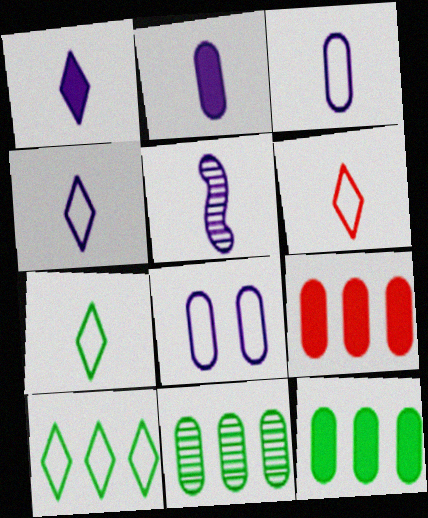[[1, 3, 5], 
[2, 4, 5], 
[4, 6, 7]]